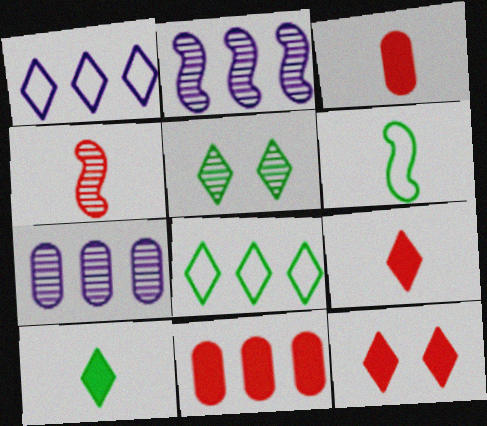[[1, 5, 9], 
[2, 8, 11], 
[4, 5, 7], 
[5, 8, 10], 
[6, 7, 12]]